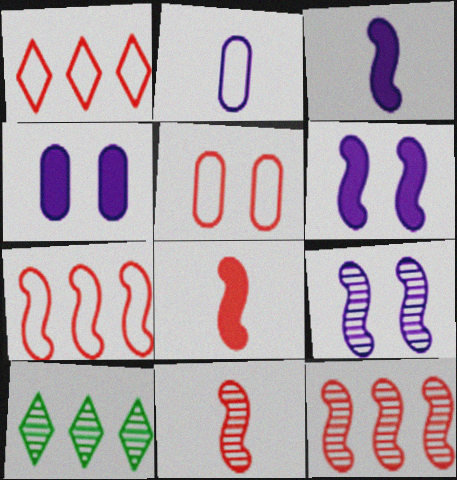[[3, 5, 10]]